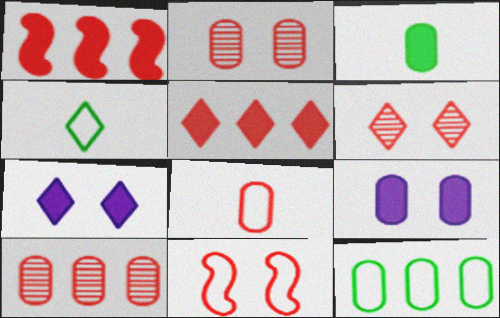[[1, 3, 7], 
[1, 6, 8]]